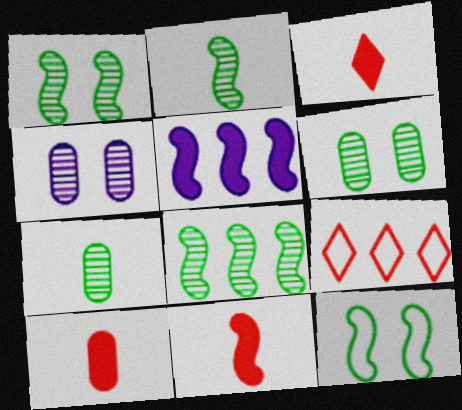[[1, 2, 8], 
[3, 10, 11]]